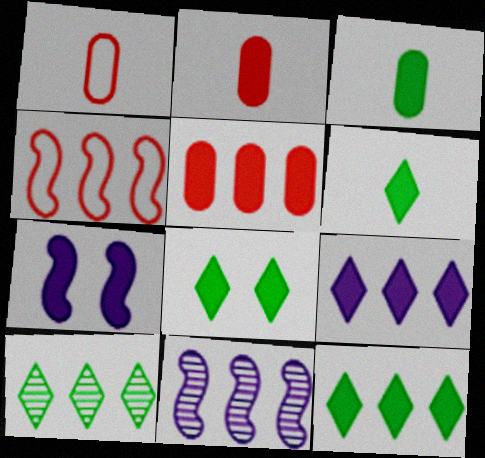[[1, 7, 10], 
[1, 8, 11], 
[2, 7, 12], 
[5, 6, 7], 
[6, 8, 12]]